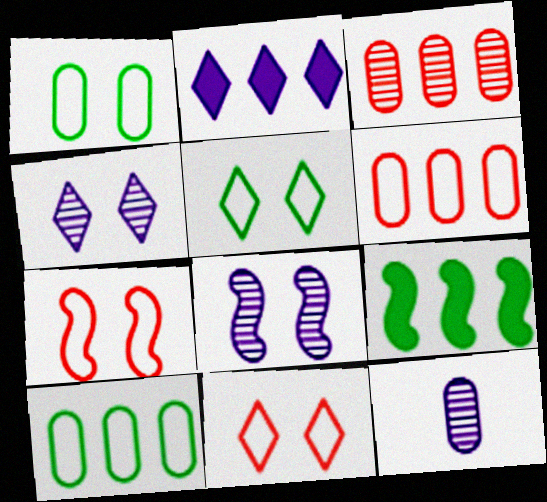[[9, 11, 12]]